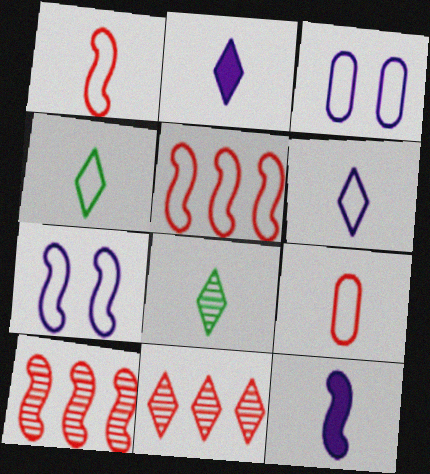[[3, 4, 5], 
[8, 9, 12]]